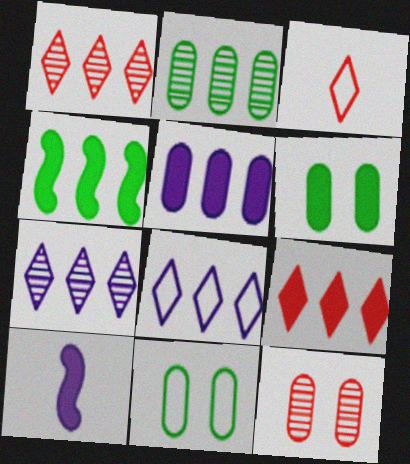[[1, 10, 11], 
[4, 5, 9], 
[6, 9, 10]]